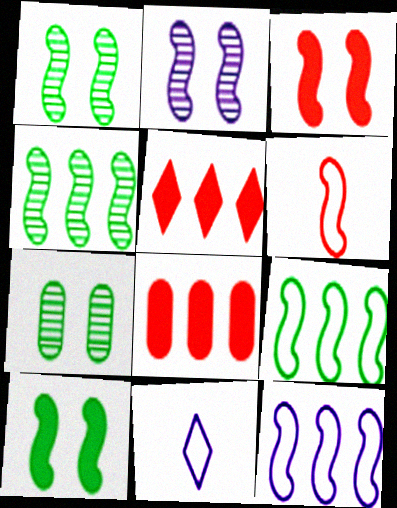[[1, 8, 11]]